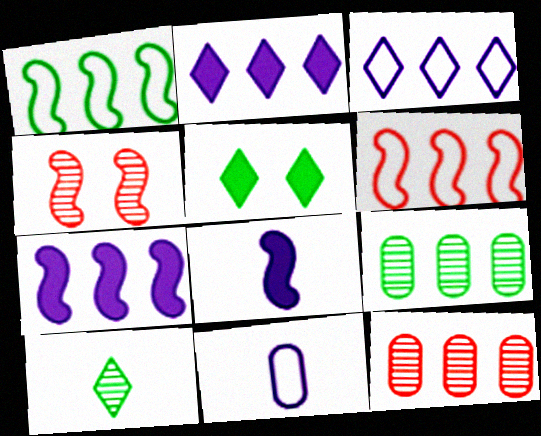[[1, 2, 12], 
[1, 4, 8], 
[2, 6, 9]]